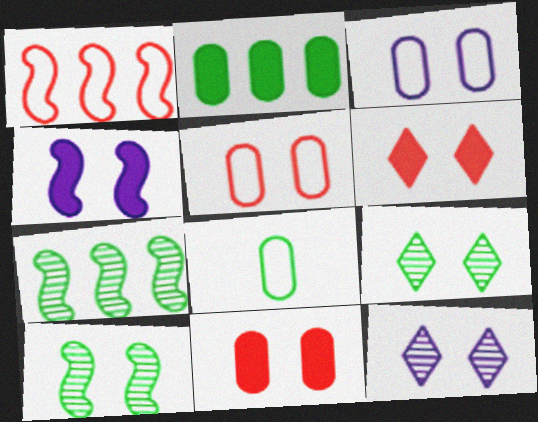[[3, 4, 12], 
[3, 6, 10], 
[4, 5, 9]]